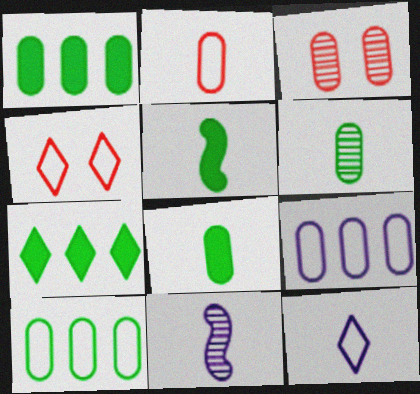[[1, 4, 11], 
[3, 8, 9]]